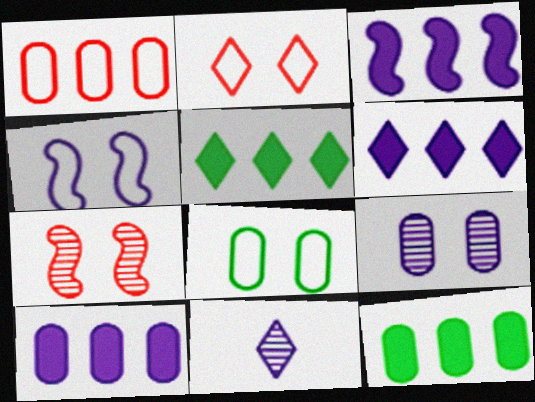[[2, 4, 8], 
[2, 5, 11], 
[3, 6, 10], 
[4, 10, 11]]